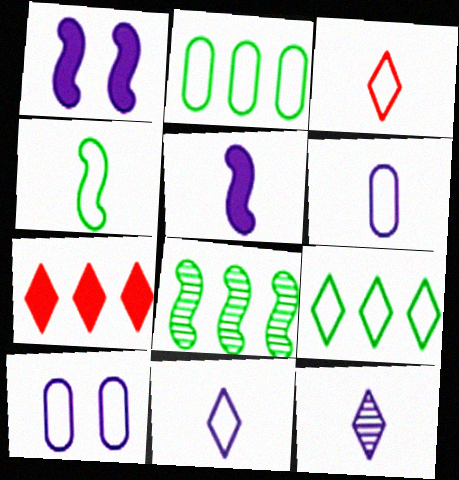[[3, 4, 6], 
[5, 6, 12]]